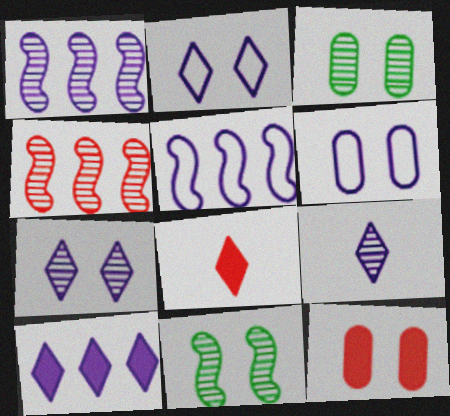[[2, 9, 10], 
[2, 11, 12], 
[3, 4, 9], 
[3, 5, 8], 
[3, 6, 12]]